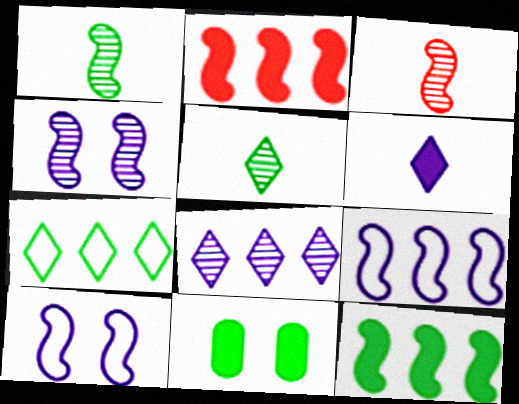[[1, 2, 10], 
[1, 7, 11], 
[2, 6, 11], 
[3, 10, 12]]